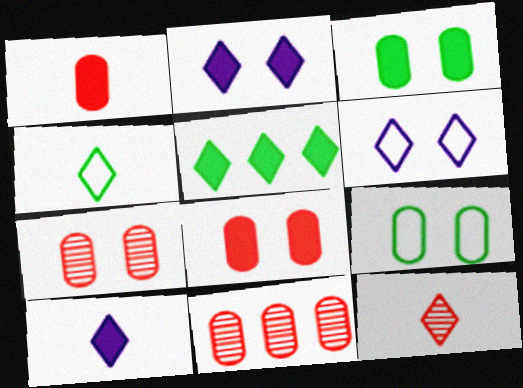[[4, 10, 12], 
[5, 6, 12]]